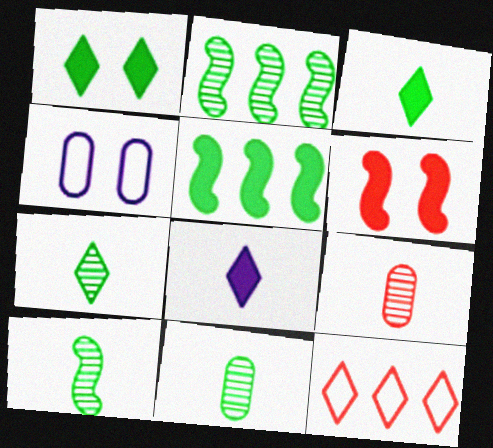[[6, 9, 12], 
[7, 10, 11]]